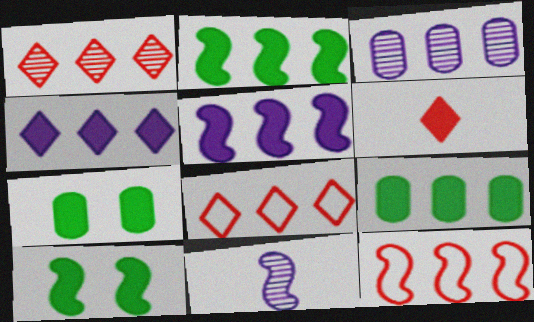[[2, 3, 8], 
[5, 6, 7], 
[7, 8, 11], 
[10, 11, 12]]